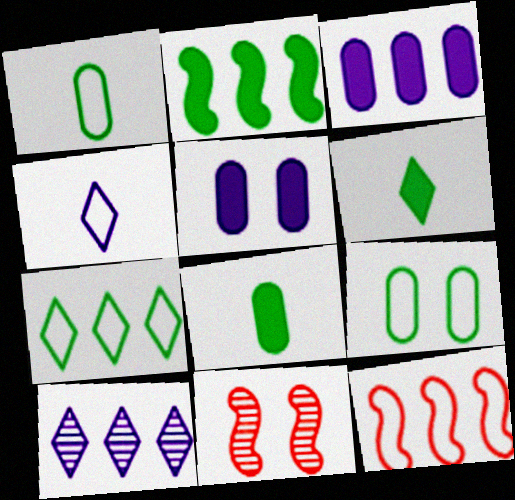[[4, 9, 12]]